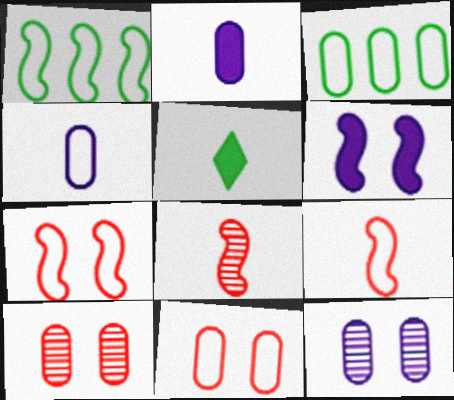[[1, 6, 8], 
[2, 3, 10], 
[3, 4, 11], 
[4, 5, 8]]